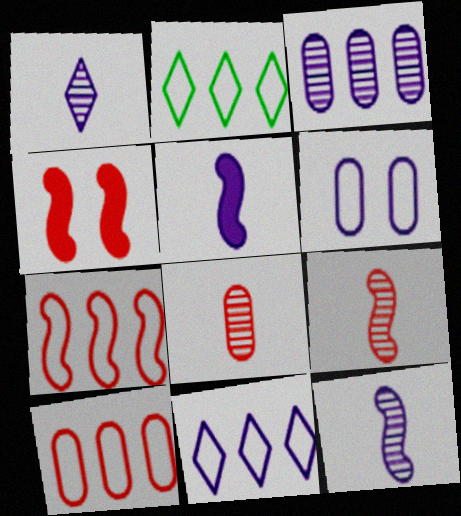[[4, 7, 9]]